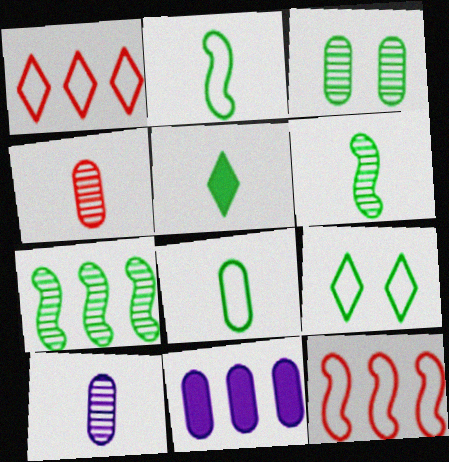[[1, 7, 11], 
[5, 6, 8]]